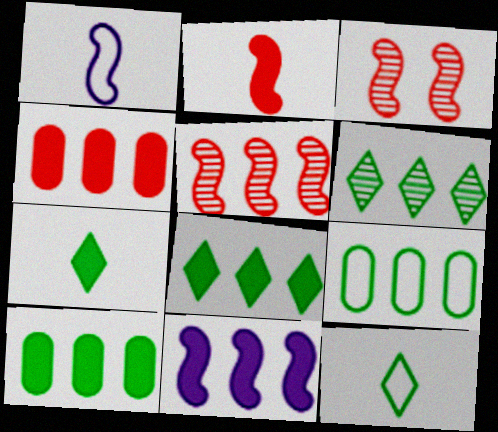[[4, 8, 11]]